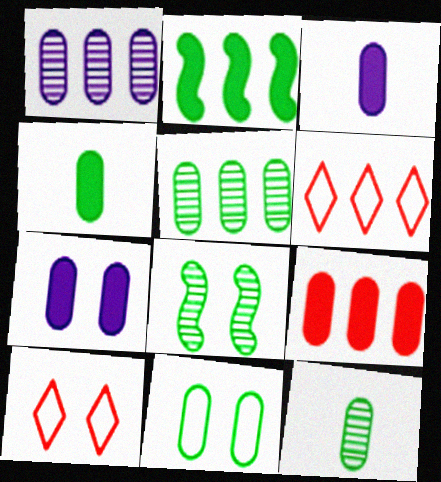[[1, 2, 6], 
[3, 6, 8], 
[4, 5, 11], 
[4, 7, 9], 
[7, 8, 10]]